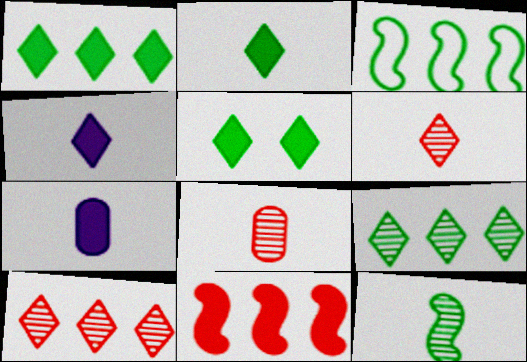[[1, 2, 5], 
[5, 7, 11]]